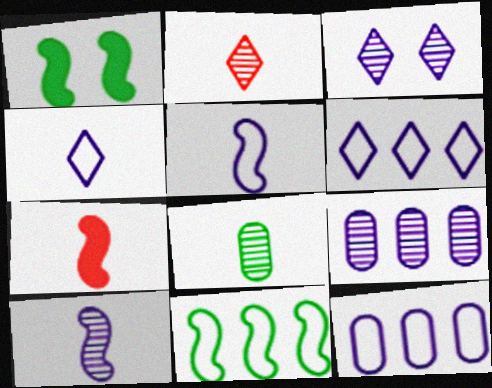[[1, 2, 12], 
[2, 8, 10], 
[3, 9, 10], 
[4, 7, 8]]